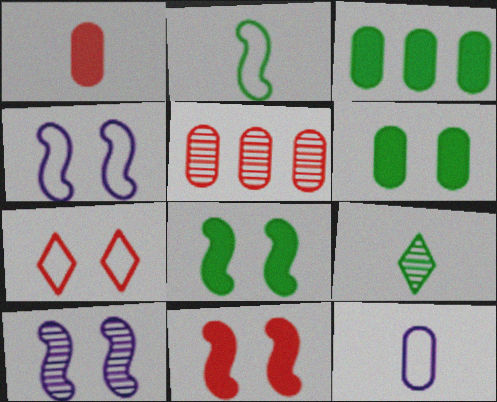[[5, 6, 12], 
[5, 9, 10], 
[6, 7, 10]]